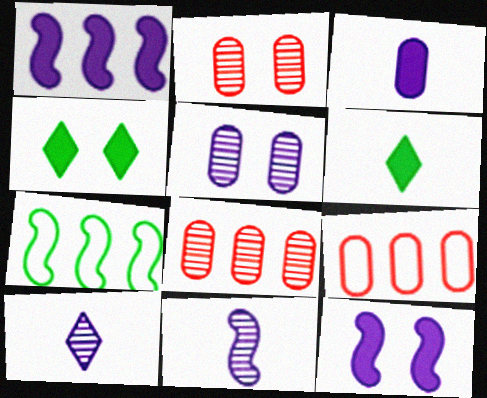[[4, 9, 11]]